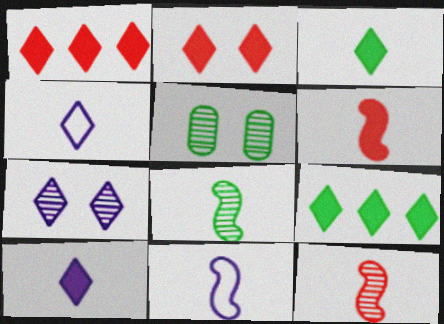[[1, 5, 11], 
[2, 9, 10], 
[6, 8, 11]]